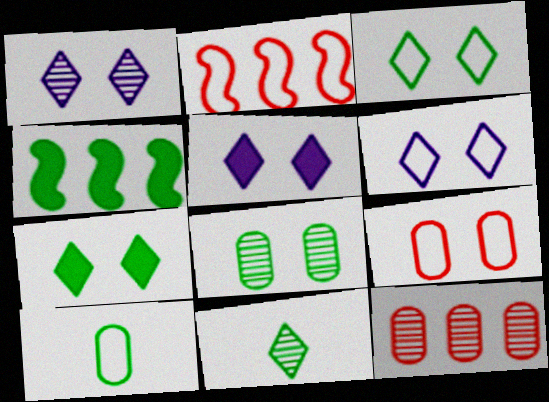[[1, 5, 6], 
[2, 6, 10]]